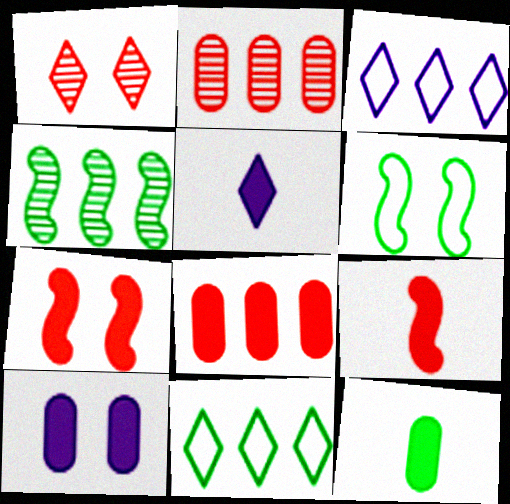[[1, 5, 11], 
[1, 6, 10], 
[2, 5, 6], 
[3, 4, 8], 
[5, 9, 12], 
[8, 10, 12]]